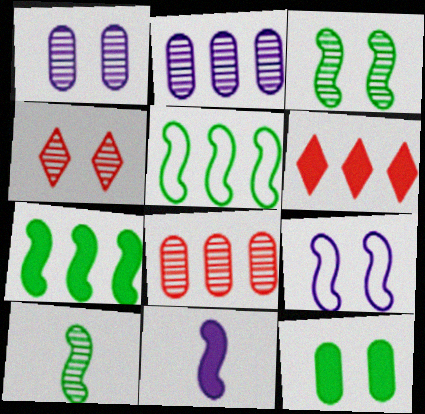[[1, 3, 4], 
[2, 4, 10], 
[2, 5, 6], 
[4, 9, 12], 
[6, 11, 12]]